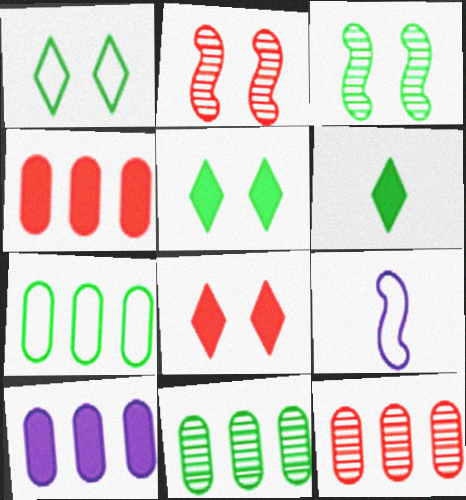[[3, 6, 7], 
[5, 9, 12], 
[7, 10, 12], 
[8, 9, 11]]